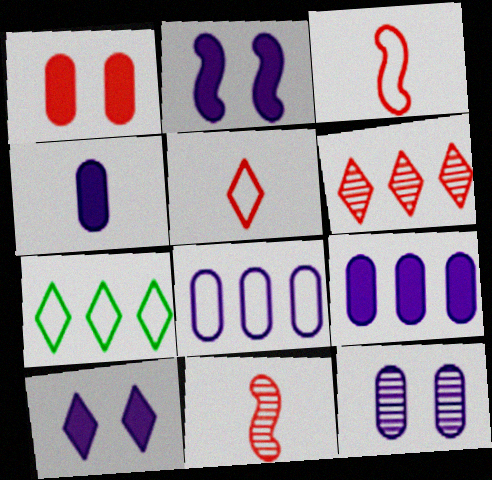[[1, 3, 6], 
[4, 8, 12]]